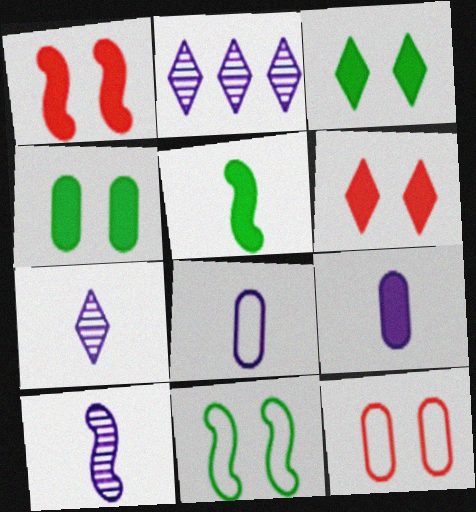[[2, 5, 12]]